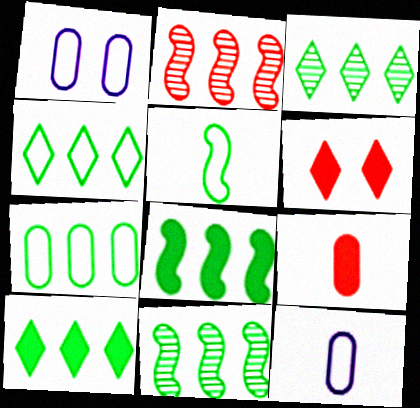[[3, 4, 10], 
[3, 7, 8], 
[6, 11, 12], 
[7, 10, 11]]